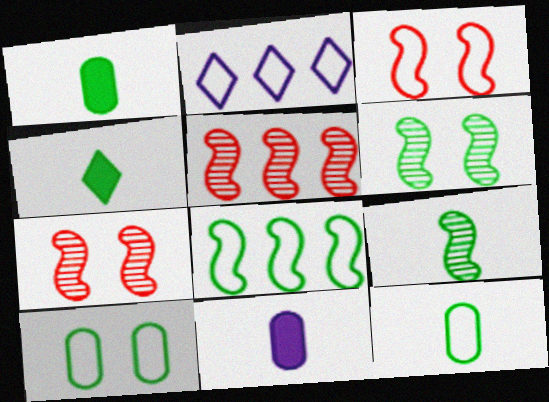[[1, 2, 7], 
[2, 3, 12], 
[4, 9, 12]]